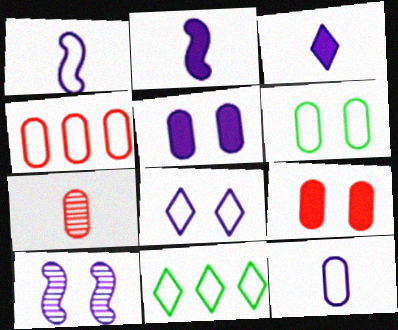[[4, 6, 12], 
[4, 7, 9], 
[5, 8, 10]]